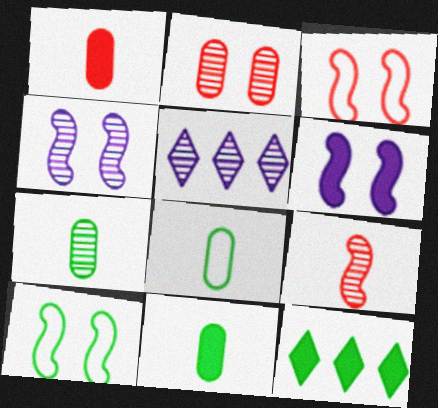[[1, 5, 10], 
[1, 6, 12], 
[3, 5, 11], 
[7, 8, 11], 
[7, 10, 12]]